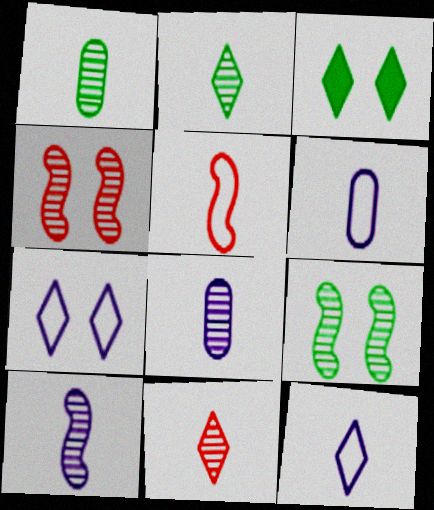[[1, 10, 11]]